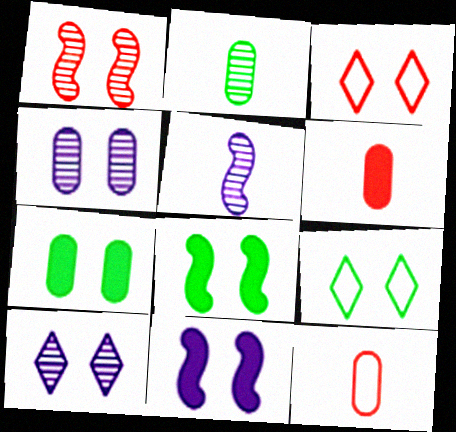[[3, 4, 8]]